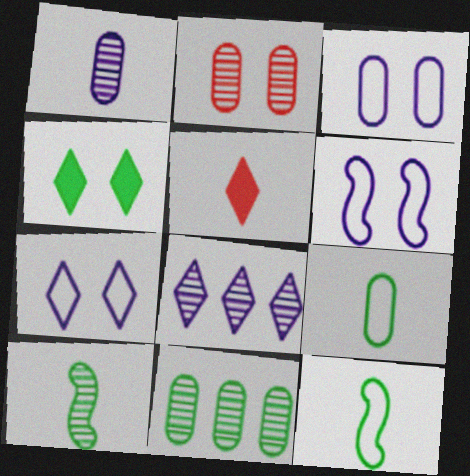[[1, 2, 11], 
[1, 5, 12], 
[2, 4, 6], 
[2, 8, 10], 
[3, 6, 7], 
[4, 11, 12], 
[5, 6, 11]]